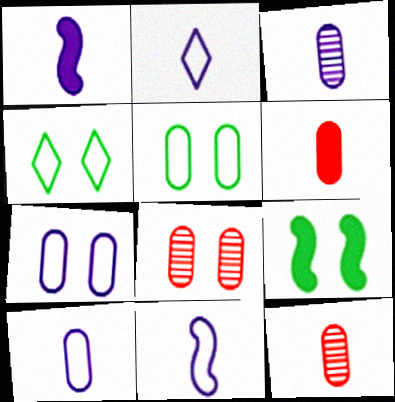[[1, 2, 3], 
[2, 10, 11]]